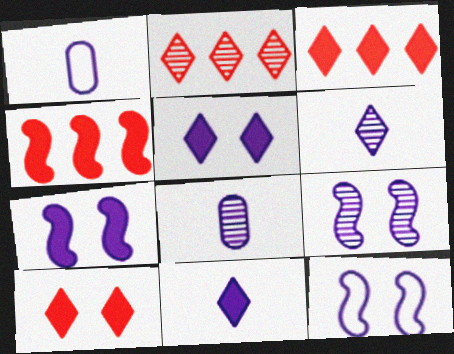[[7, 9, 12]]